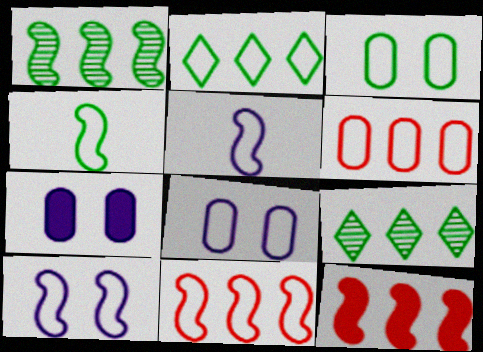[[2, 3, 4], 
[4, 10, 11]]